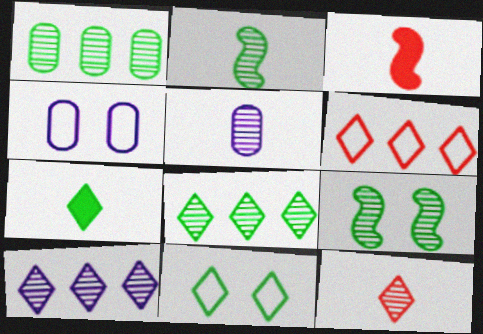[[2, 5, 12], 
[3, 4, 8], 
[7, 8, 11]]